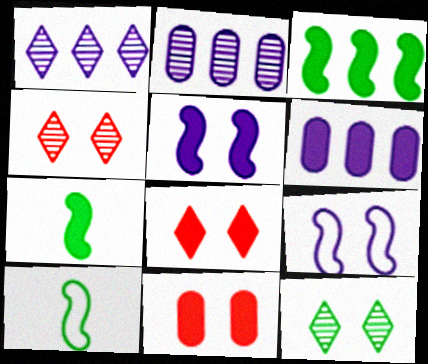[[1, 10, 11], 
[2, 8, 10], 
[4, 6, 10], 
[6, 7, 8], 
[9, 11, 12]]